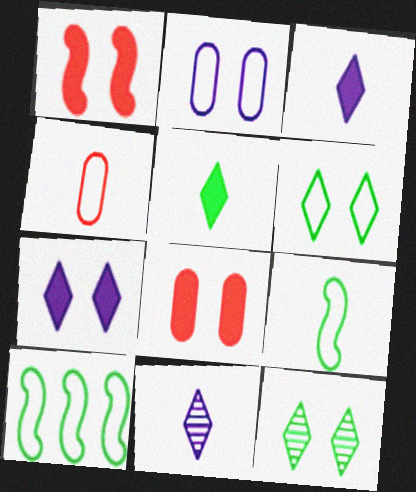[[1, 2, 12], 
[8, 10, 11]]